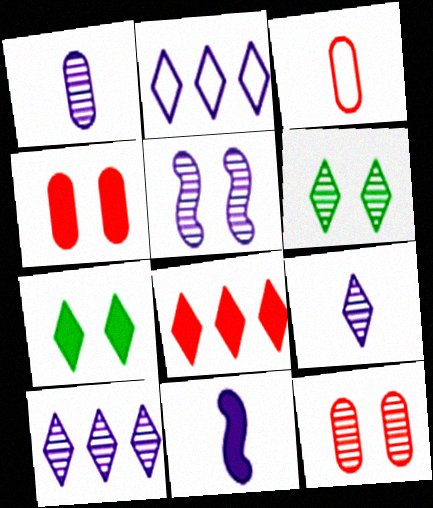[[1, 5, 10], 
[5, 6, 12]]